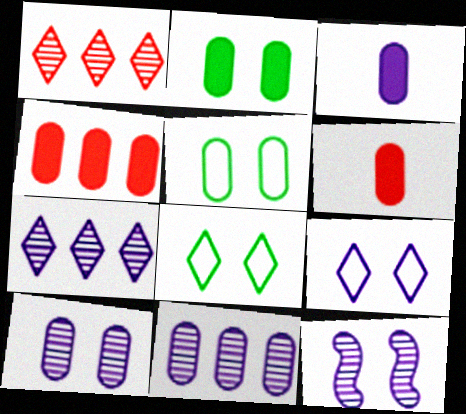[[2, 3, 4], 
[5, 6, 11]]